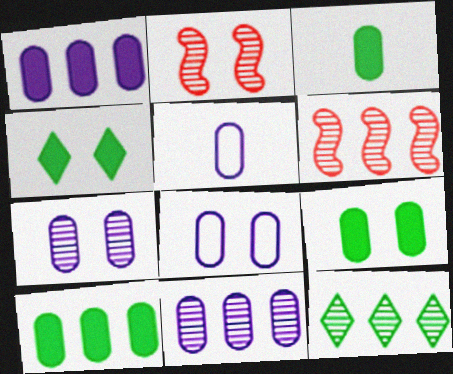[[1, 5, 7], 
[2, 4, 8], 
[3, 9, 10], 
[4, 5, 6], 
[6, 11, 12]]